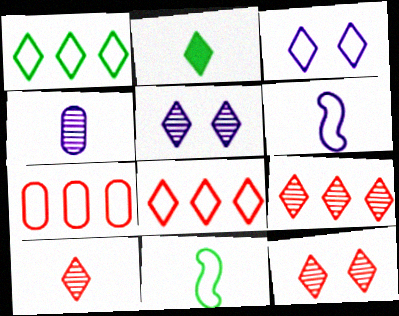[[2, 3, 9], 
[2, 5, 8], 
[3, 7, 11], 
[9, 10, 12]]